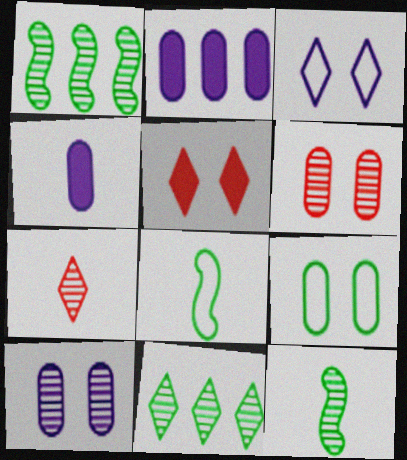[[1, 7, 10], 
[4, 7, 8]]